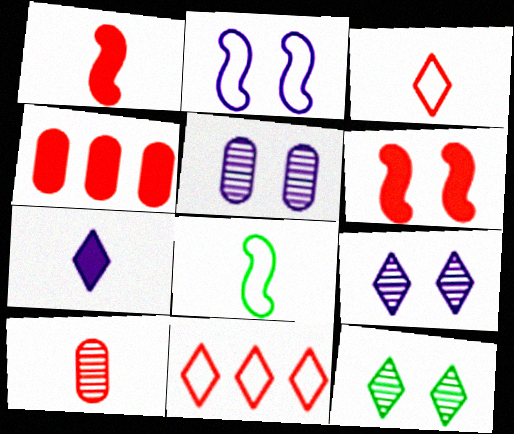[[1, 3, 10], 
[4, 8, 9], 
[6, 10, 11], 
[7, 8, 10], 
[7, 11, 12]]